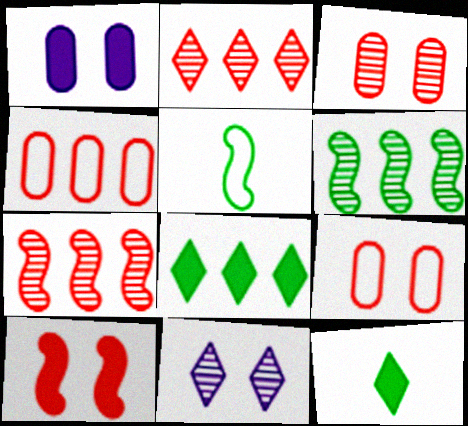[[1, 2, 5]]